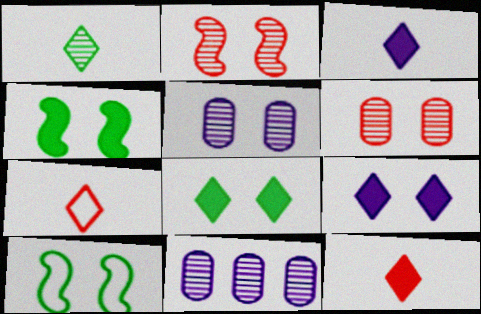[[1, 2, 11], 
[1, 3, 7], 
[4, 7, 11], 
[6, 9, 10], 
[10, 11, 12]]